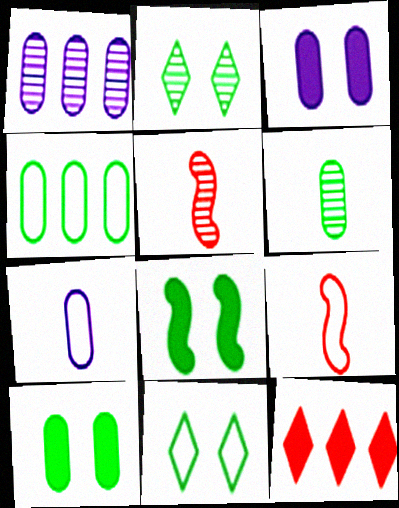[[1, 2, 5], 
[1, 3, 7], 
[4, 6, 10]]